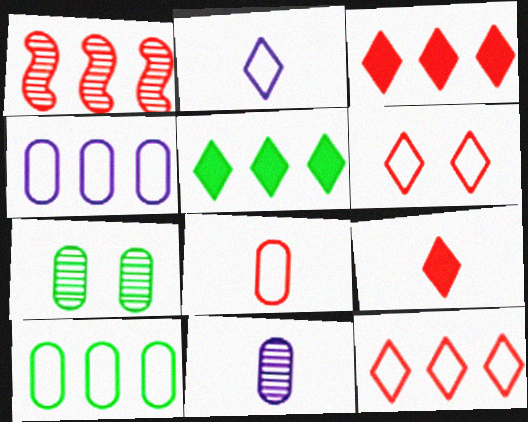[[1, 4, 5]]